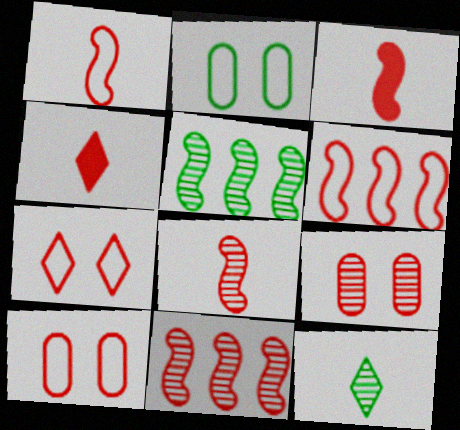[[1, 3, 8], 
[4, 6, 9], 
[4, 10, 11]]